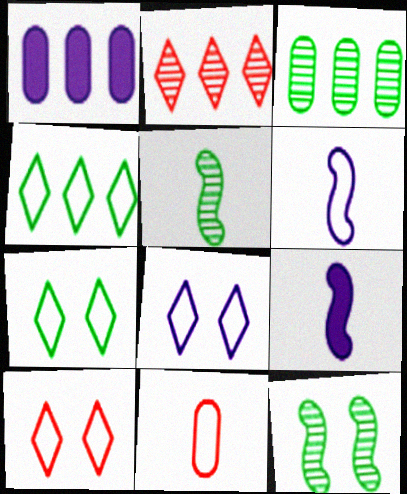[[1, 5, 10], 
[3, 9, 10], 
[7, 8, 10]]